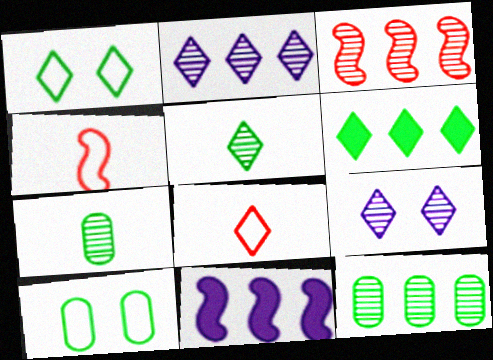[[1, 5, 6], 
[2, 3, 12], 
[3, 7, 9], 
[6, 8, 9]]